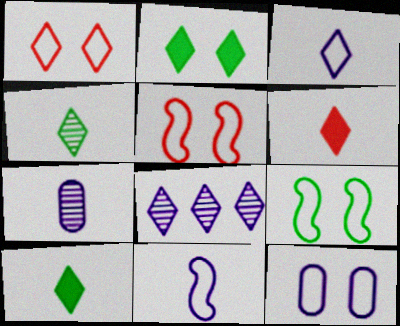[[1, 8, 10], 
[1, 9, 12], 
[3, 4, 6]]